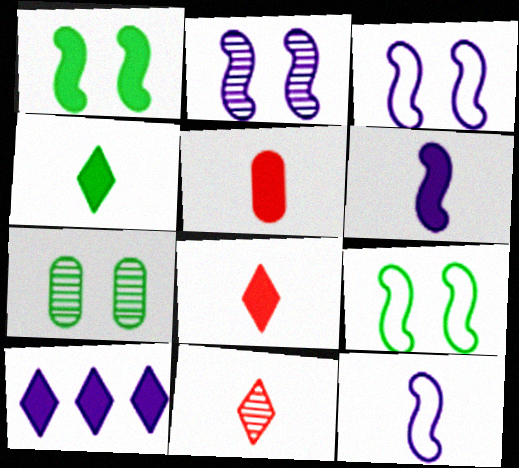[[1, 5, 10], 
[4, 5, 6]]